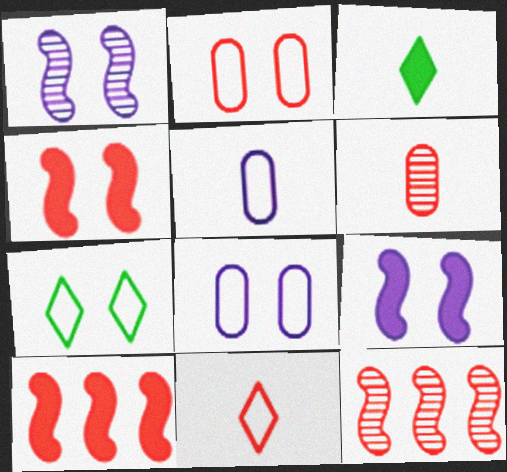[[3, 8, 12]]